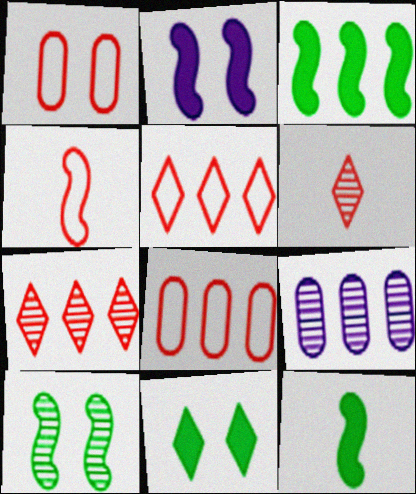[[1, 4, 5], 
[3, 5, 9], 
[4, 9, 11], 
[6, 9, 10]]